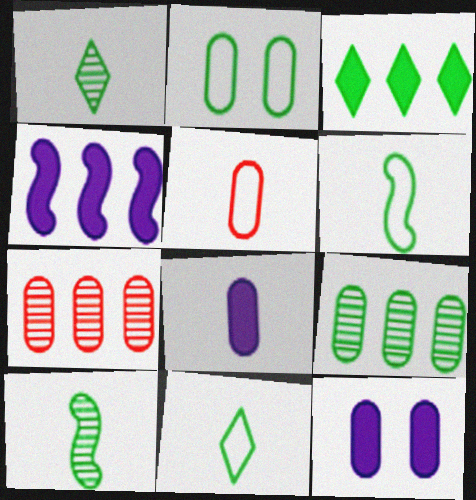[[2, 3, 10], 
[2, 7, 8], 
[5, 9, 12]]